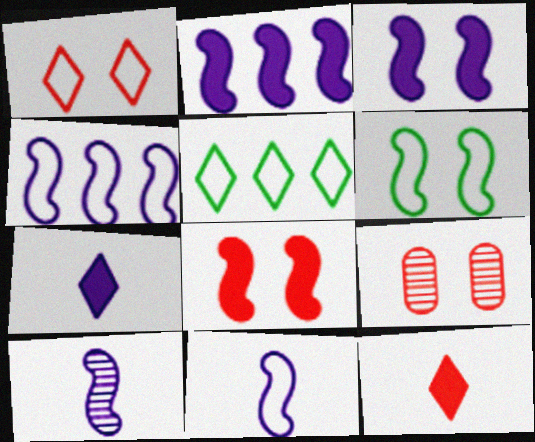[[1, 8, 9], 
[3, 4, 10]]